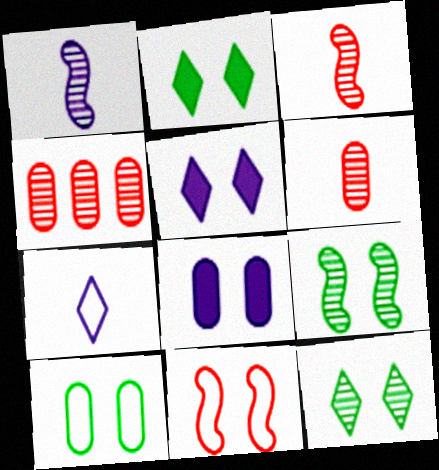[[1, 4, 12], 
[2, 9, 10], 
[8, 11, 12]]